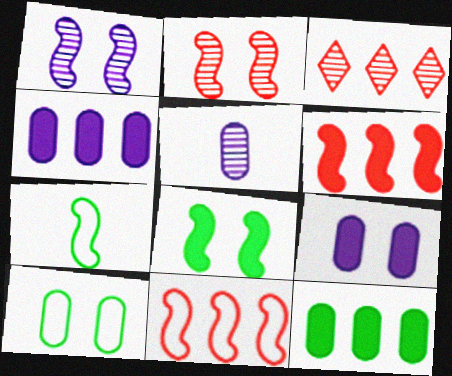[[1, 6, 7], 
[3, 7, 9]]